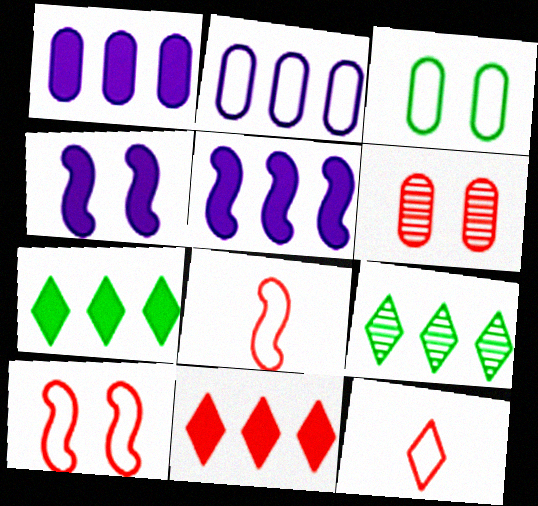[[6, 8, 11]]